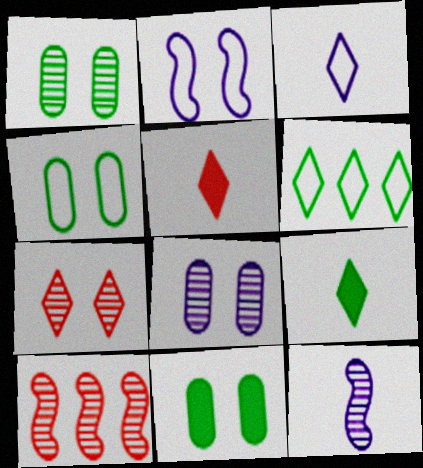[[1, 4, 11], 
[2, 7, 11], 
[3, 10, 11]]